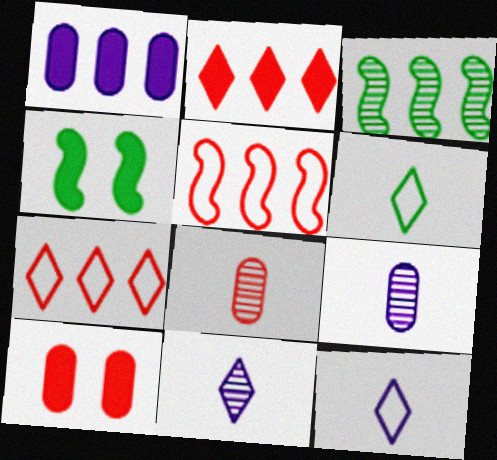[[1, 3, 7], 
[3, 10, 12], 
[4, 7, 9]]